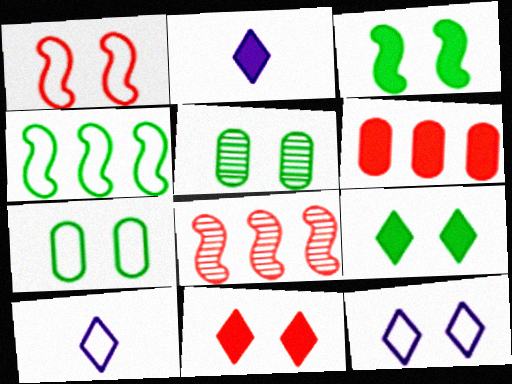[[1, 7, 12], 
[2, 3, 6], 
[2, 7, 8]]